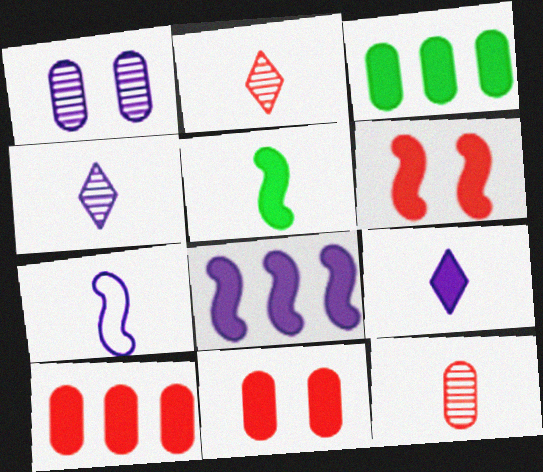[[3, 6, 9], 
[5, 6, 8]]